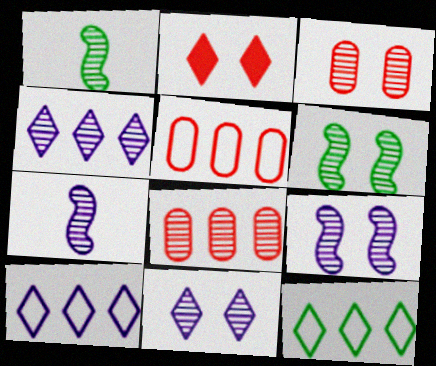[[1, 3, 4], 
[1, 8, 11], 
[3, 6, 11]]